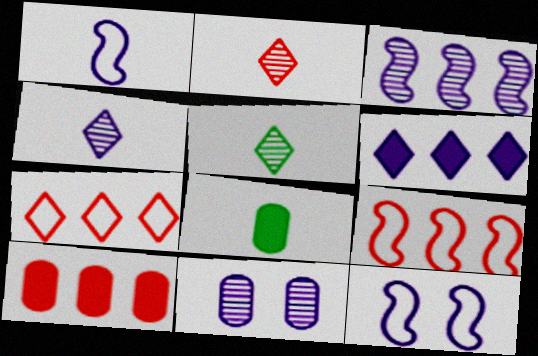[[1, 2, 8], 
[1, 6, 11], 
[2, 4, 5], 
[3, 4, 11], 
[5, 10, 12]]